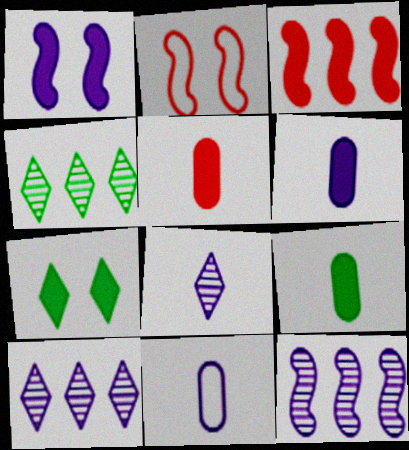[[1, 10, 11], 
[2, 4, 6], 
[2, 9, 10], 
[3, 6, 7], 
[5, 6, 9]]